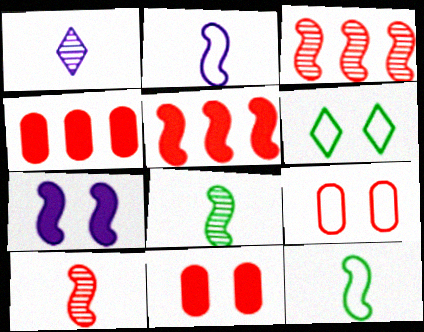[[3, 7, 12]]